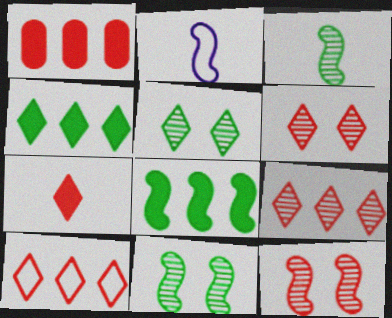[[1, 2, 5], 
[2, 8, 12], 
[6, 7, 10]]